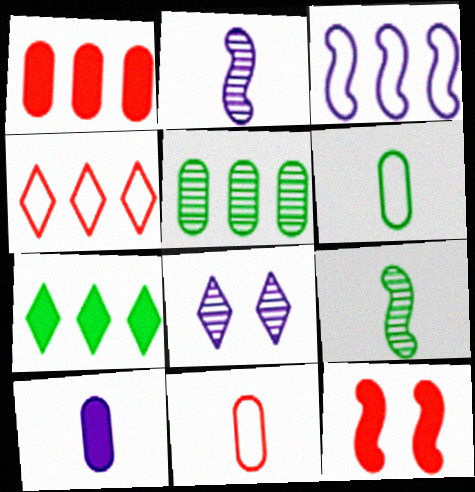[[3, 8, 10], 
[3, 9, 12], 
[7, 10, 12]]